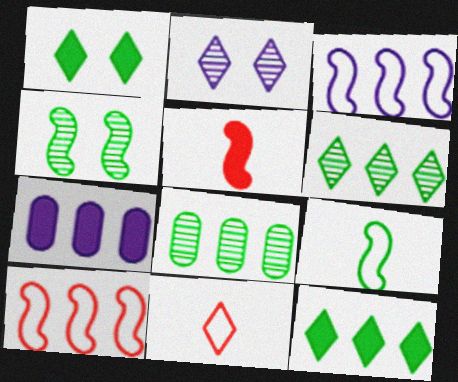[[1, 5, 7], 
[1, 8, 9], 
[2, 11, 12], 
[3, 4, 5], 
[4, 7, 11], 
[6, 7, 10]]